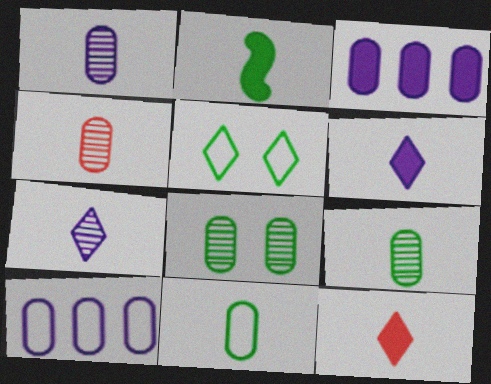[[1, 4, 9]]